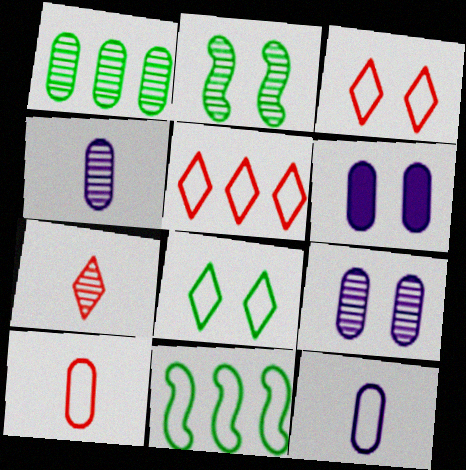[[1, 6, 10], 
[2, 3, 6], 
[3, 11, 12], 
[6, 7, 11]]